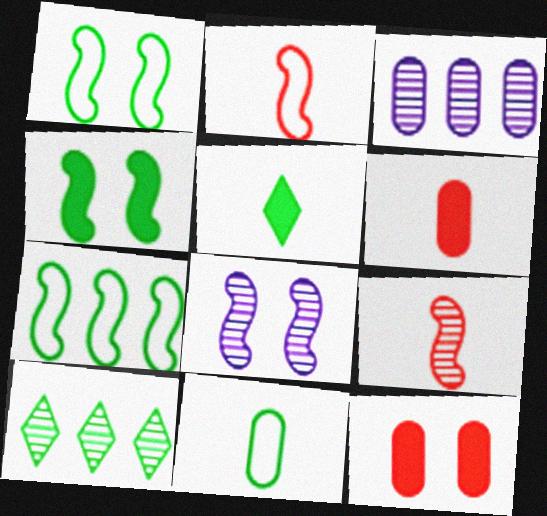[[3, 11, 12], 
[4, 10, 11]]